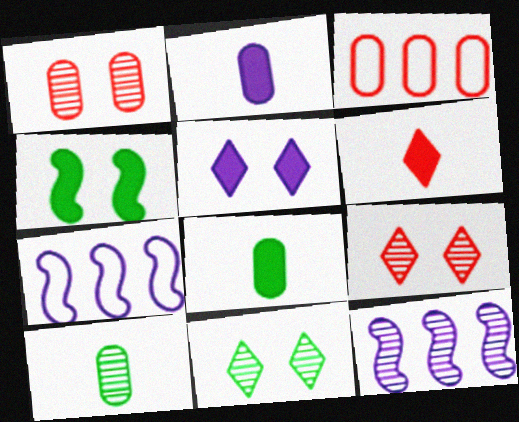[[7, 8, 9], 
[9, 10, 12]]